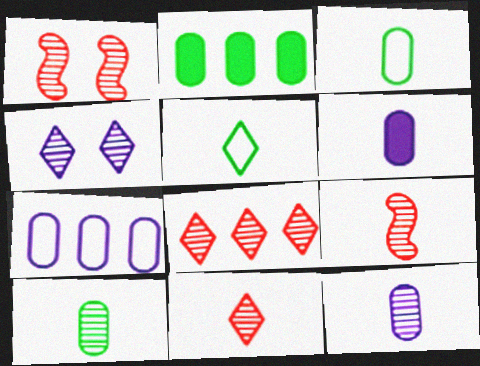[[5, 6, 9]]